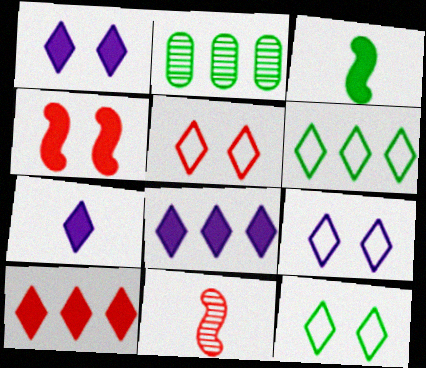[[1, 7, 8], 
[2, 3, 12], 
[5, 9, 12]]